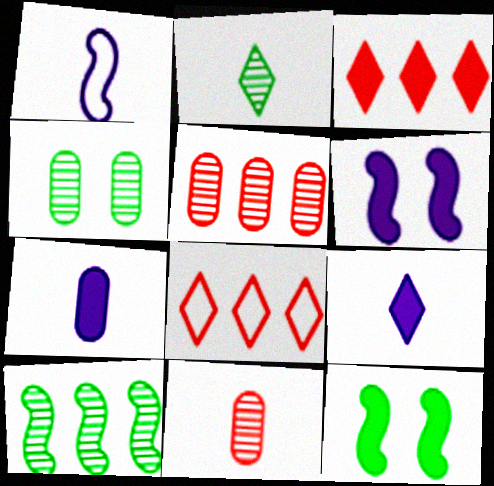[[1, 3, 4], 
[2, 4, 10], 
[3, 7, 12]]